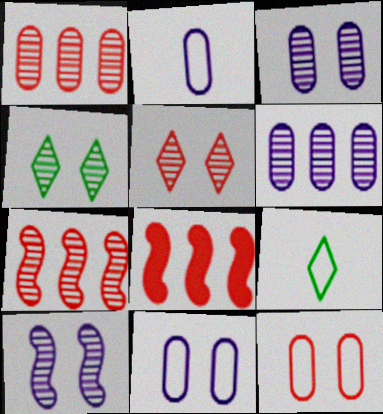[[2, 4, 8], 
[3, 8, 9]]